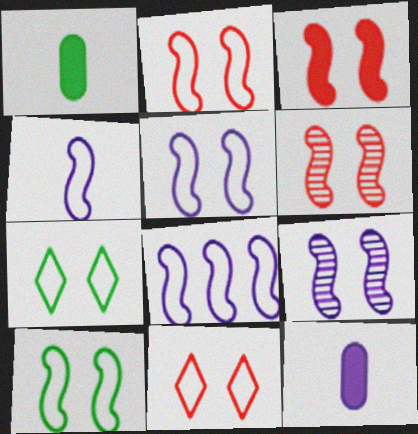[[2, 3, 6], 
[2, 5, 10], 
[3, 9, 10], 
[4, 5, 8]]